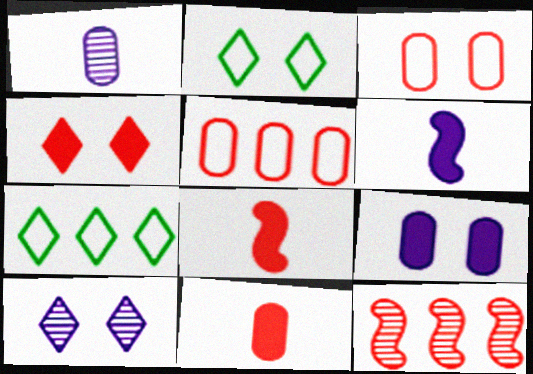[[2, 4, 10]]